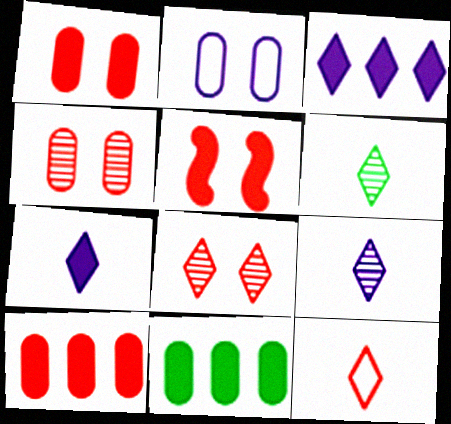[[5, 7, 11], 
[6, 7, 12]]